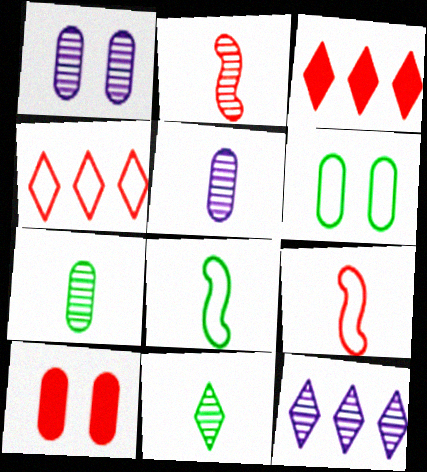[[1, 3, 8], 
[1, 6, 10], 
[2, 4, 10], 
[2, 5, 11], 
[8, 10, 12]]